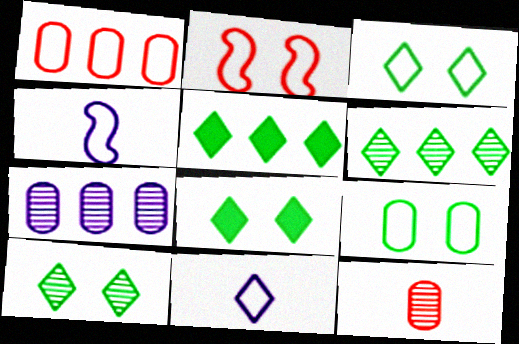[[1, 3, 4], 
[3, 8, 10]]